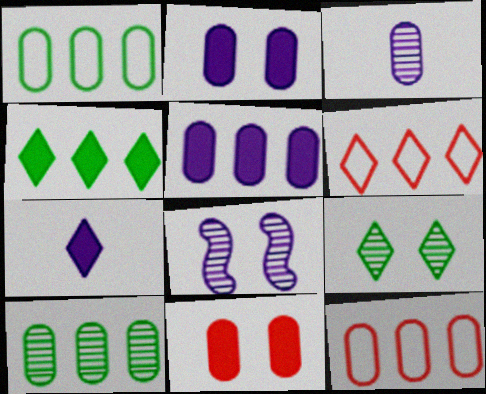[[1, 3, 11], 
[5, 10, 12], 
[6, 7, 9]]